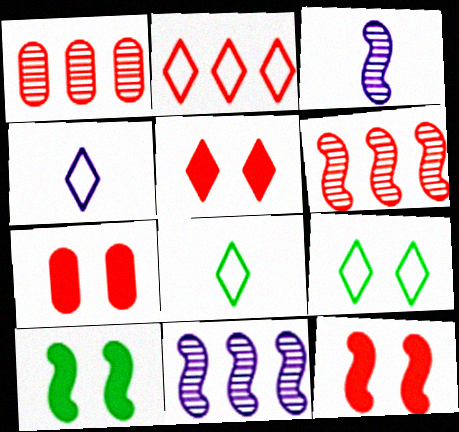[[1, 4, 10], 
[2, 4, 9], 
[5, 7, 12], 
[7, 8, 11]]